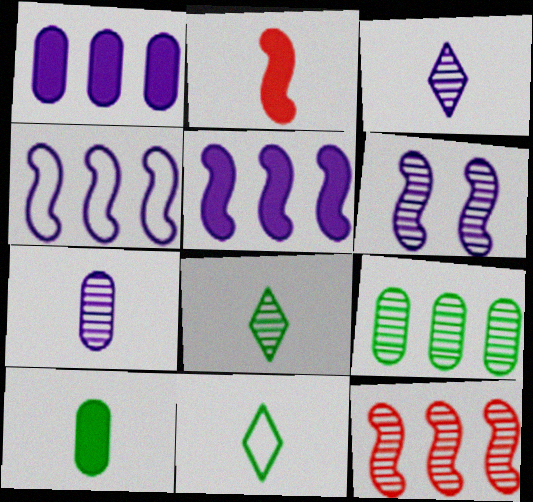[[2, 7, 11]]